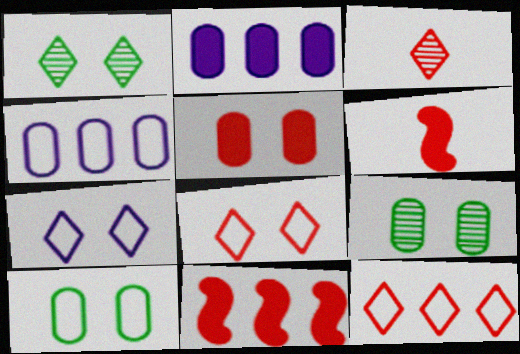[[1, 4, 6]]